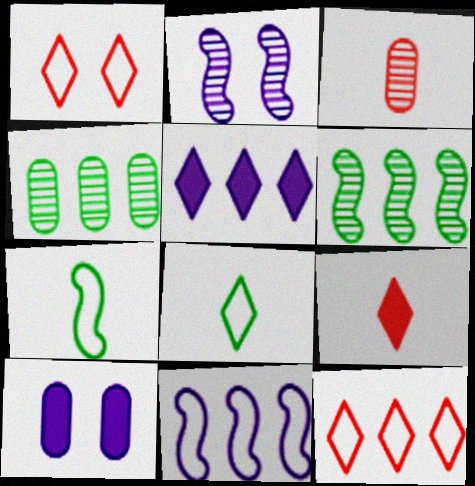[]